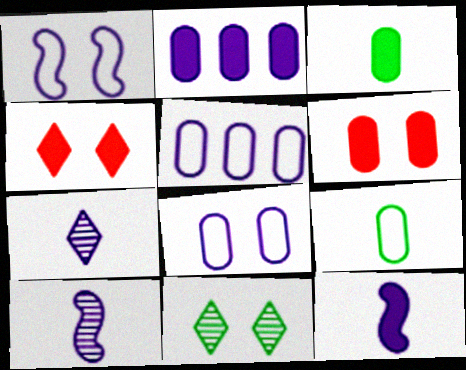[[1, 2, 7], 
[1, 6, 11], 
[2, 3, 6]]